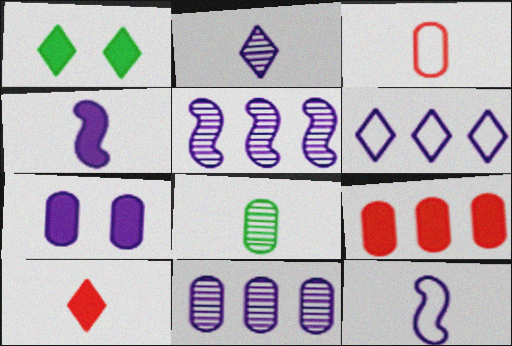[[1, 3, 5], 
[1, 4, 9], 
[8, 10, 12]]